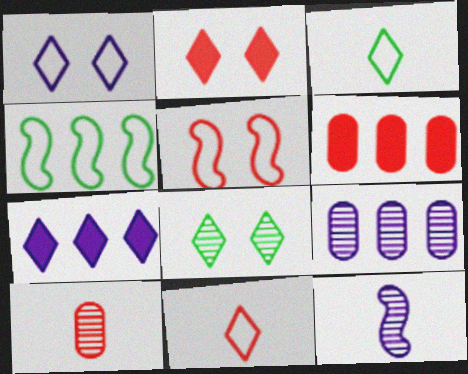[[1, 2, 8], 
[7, 8, 11]]